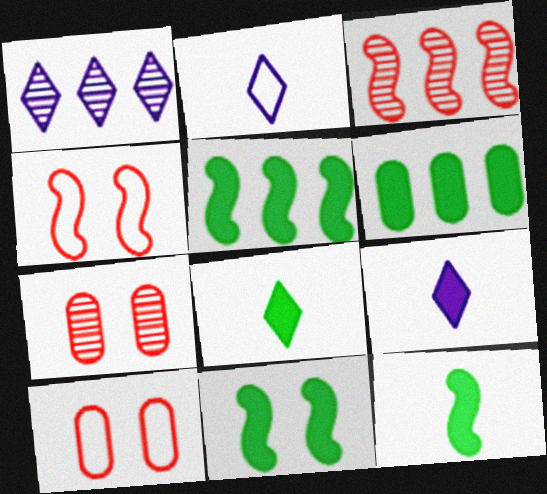[[1, 10, 12], 
[2, 5, 7], 
[5, 11, 12], 
[6, 8, 11]]